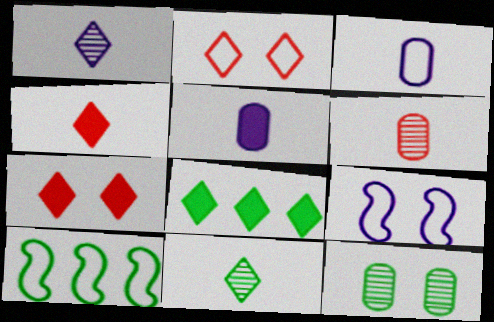[[1, 2, 8], 
[2, 3, 10], 
[6, 8, 9], 
[7, 9, 12]]